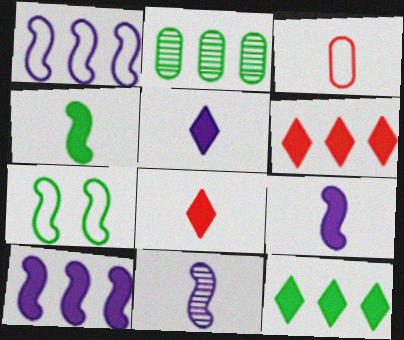[[1, 2, 6]]